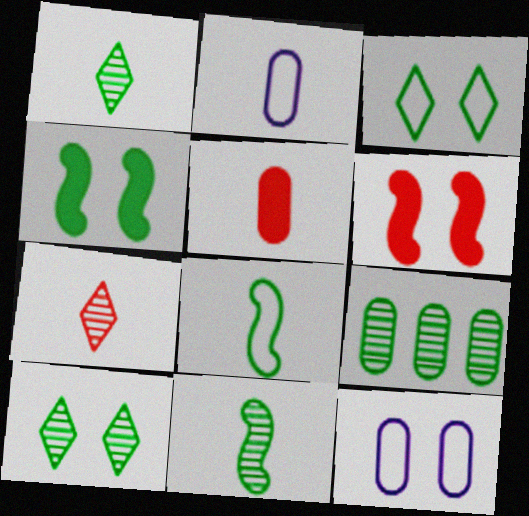[[5, 9, 12], 
[6, 10, 12], 
[9, 10, 11]]